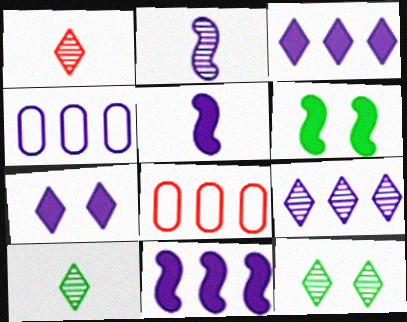[[1, 4, 6], 
[1, 9, 12], 
[2, 4, 7], 
[4, 9, 11], 
[5, 8, 12]]